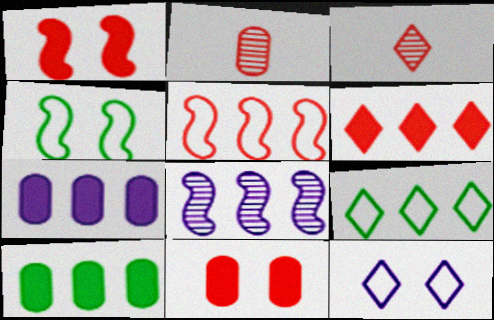[[3, 4, 7], 
[3, 5, 11]]